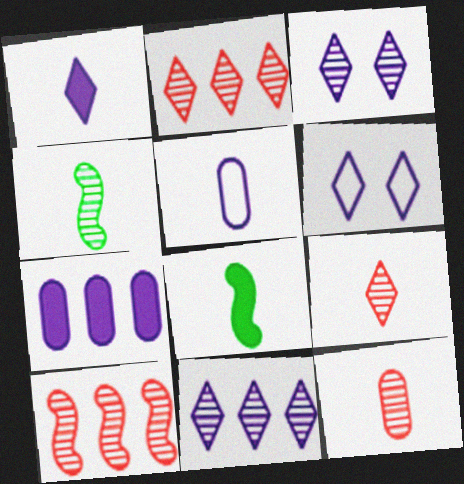[[1, 6, 11], 
[5, 8, 9]]